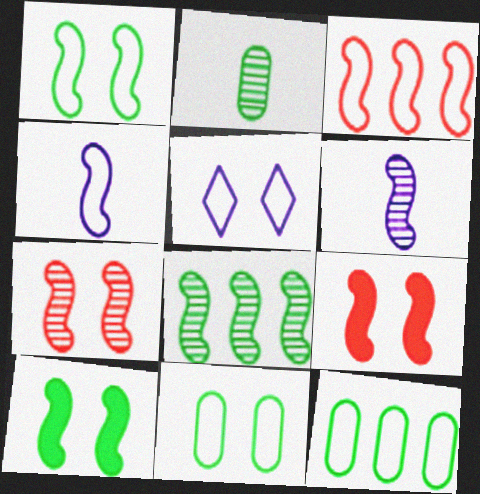[[1, 3, 4], 
[3, 6, 10], 
[4, 8, 9], 
[6, 7, 8]]